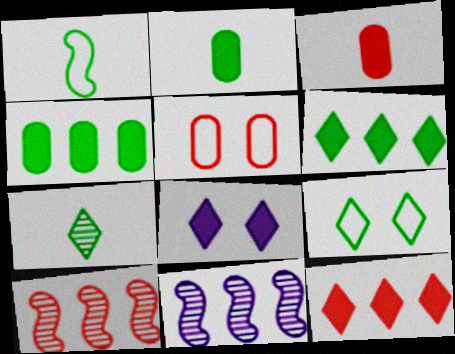[[1, 2, 7], 
[3, 9, 11], 
[6, 7, 9]]